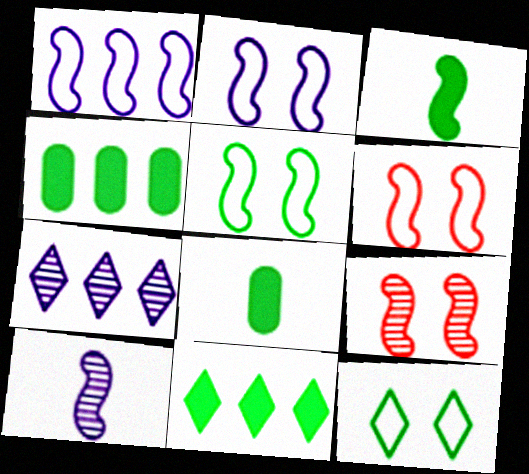[[1, 3, 9], 
[2, 5, 6], 
[6, 7, 8]]